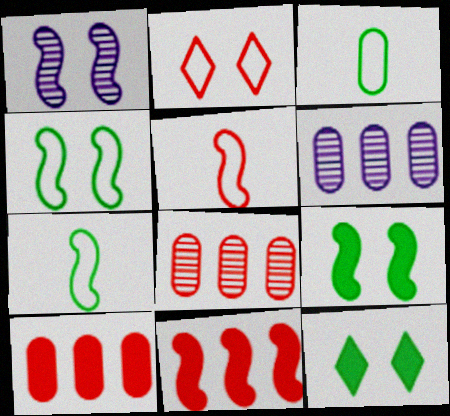[[1, 7, 11], 
[5, 6, 12]]